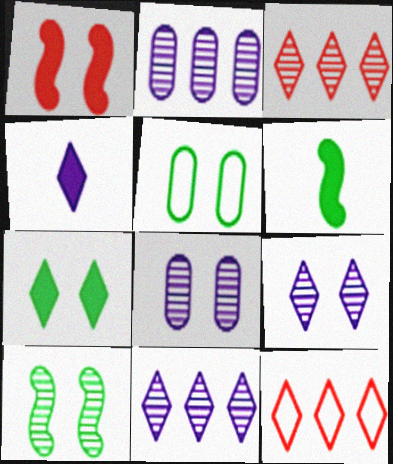[[1, 5, 9], 
[5, 7, 10], 
[6, 8, 12]]